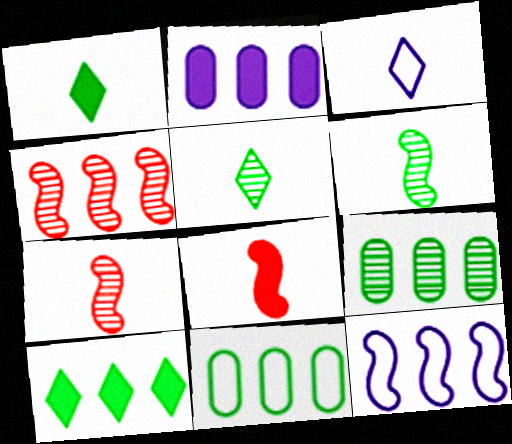[]